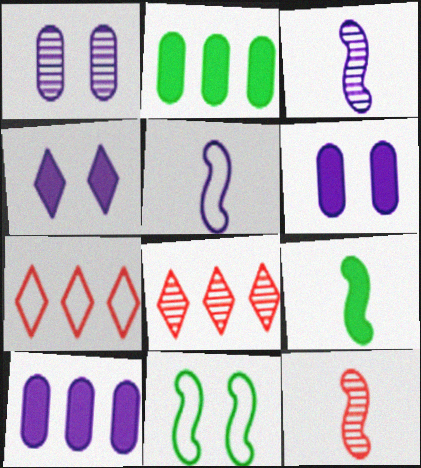[[1, 7, 9], 
[5, 9, 12]]